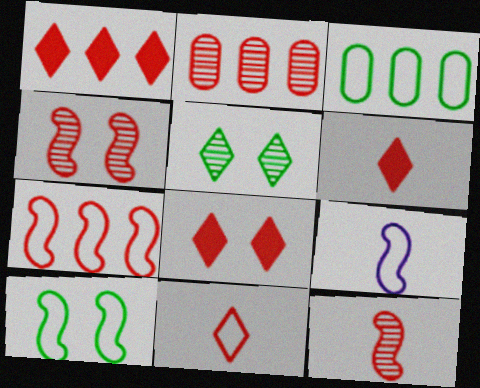[[1, 2, 7], 
[1, 6, 8], 
[7, 9, 10]]